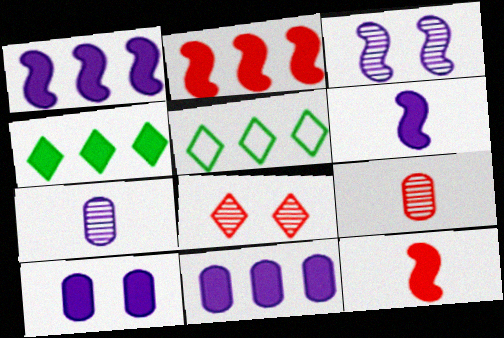[[2, 4, 11], 
[4, 10, 12]]